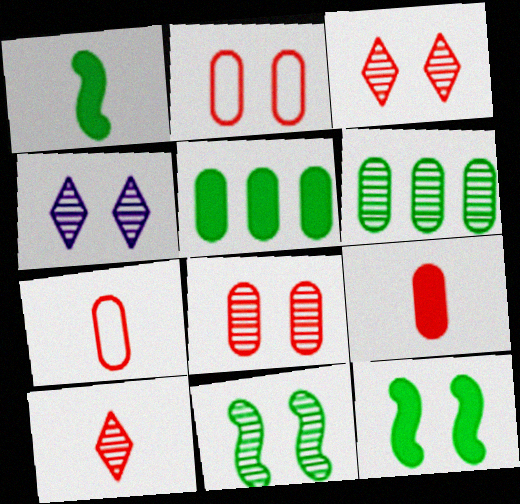[[2, 4, 12], 
[4, 8, 11]]